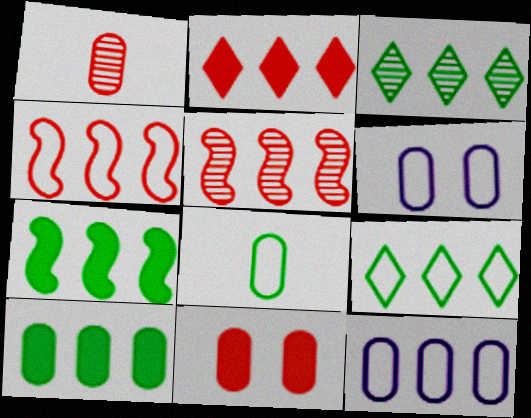[[1, 6, 10], 
[4, 9, 12]]